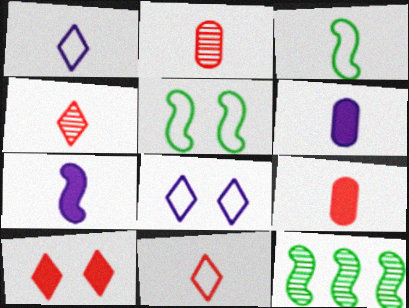[[3, 4, 6], 
[8, 9, 12]]